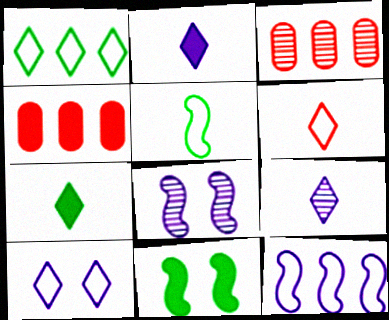[[1, 6, 10], 
[2, 4, 11], 
[6, 7, 9]]